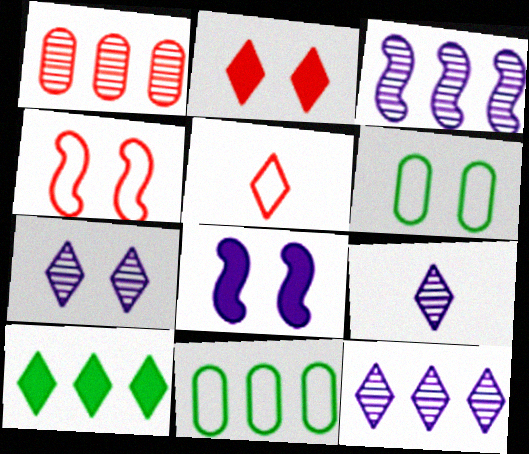[[5, 7, 10], 
[7, 9, 12]]